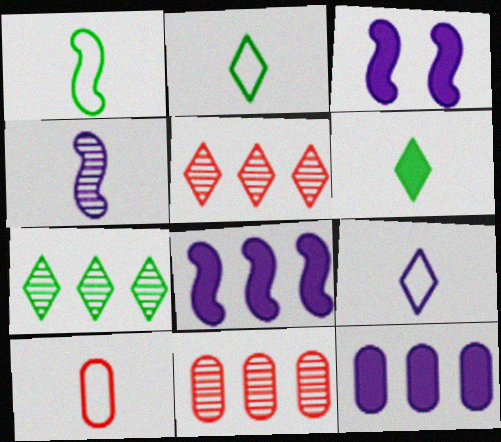[[1, 9, 10], 
[2, 3, 11], 
[3, 7, 10], 
[4, 6, 10]]